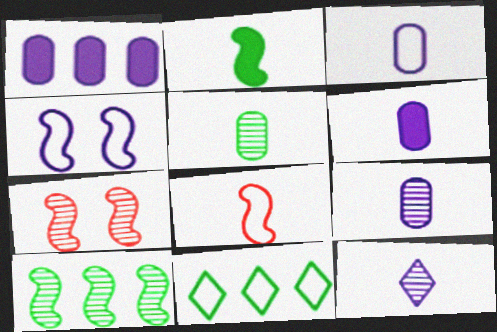[[1, 4, 12], 
[3, 6, 9], 
[6, 7, 11]]